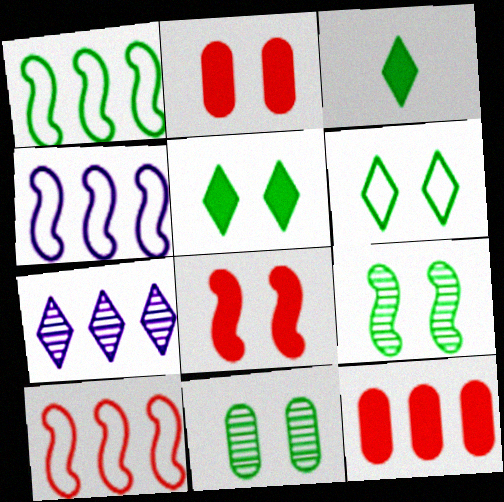[[1, 3, 11], 
[1, 4, 10], 
[1, 7, 12]]